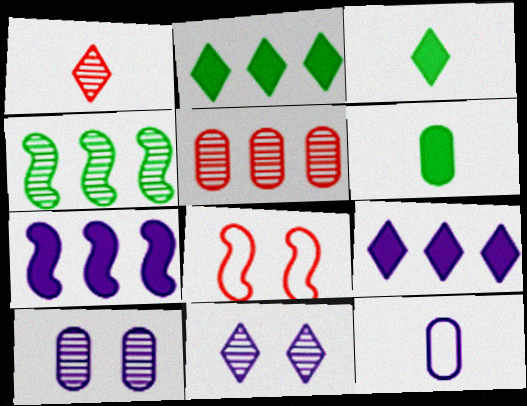[[1, 4, 10], 
[7, 11, 12]]